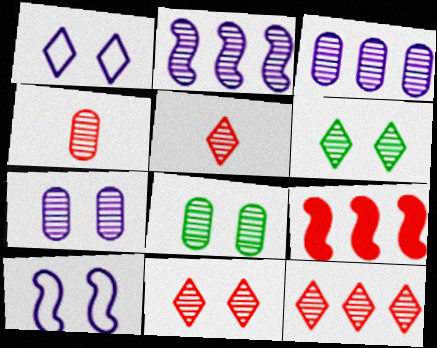[[2, 4, 6], 
[2, 5, 8], 
[3, 4, 8], 
[5, 11, 12]]